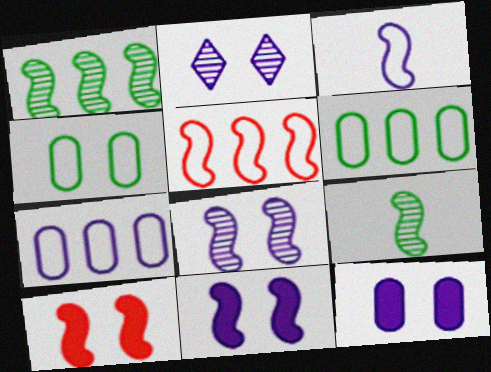[[1, 3, 10], 
[2, 4, 10], 
[5, 9, 11]]